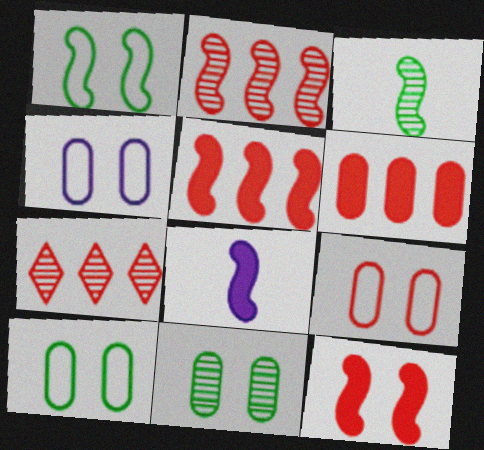[[1, 2, 8], 
[4, 9, 10], 
[7, 8, 10]]